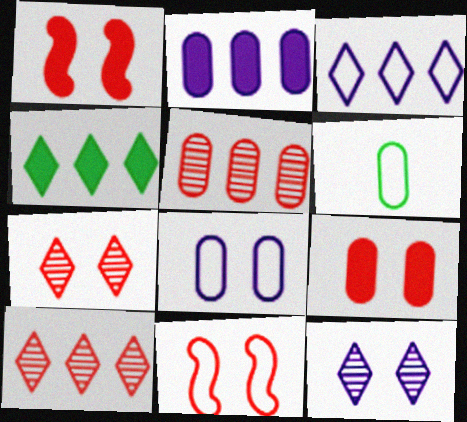[[3, 4, 10], 
[3, 6, 11], 
[7, 9, 11]]